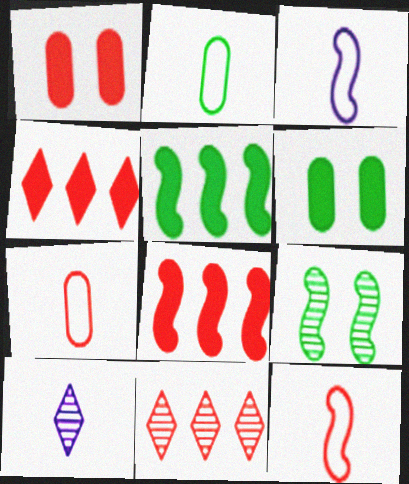[[1, 11, 12], 
[3, 6, 11], 
[3, 8, 9]]